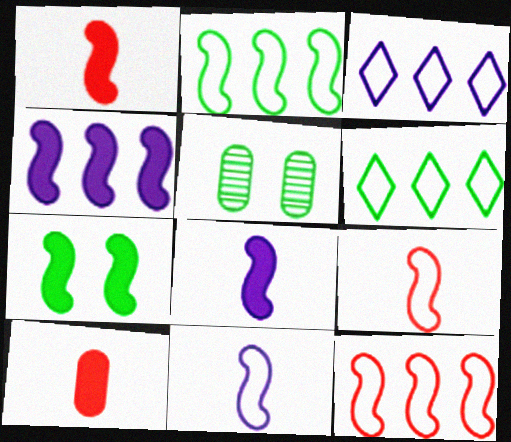[[1, 3, 5], 
[1, 4, 7]]